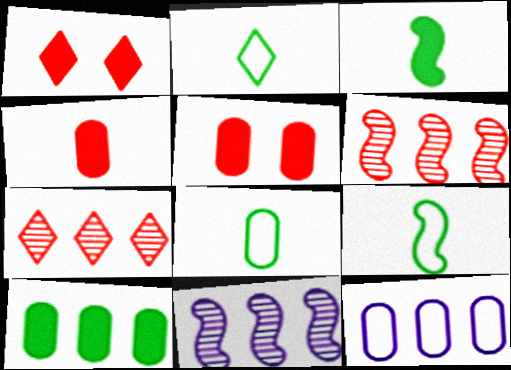[[1, 8, 11], 
[2, 5, 11], 
[2, 8, 9]]